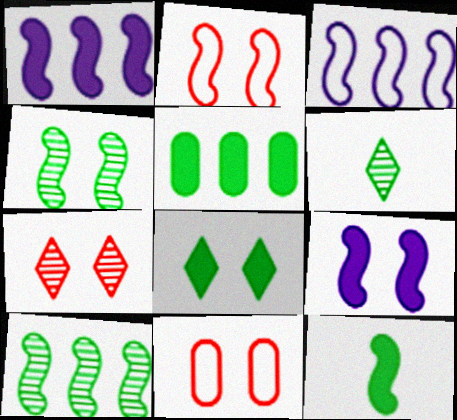[[1, 6, 11], 
[2, 4, 9], 
[5, 8, 12]]